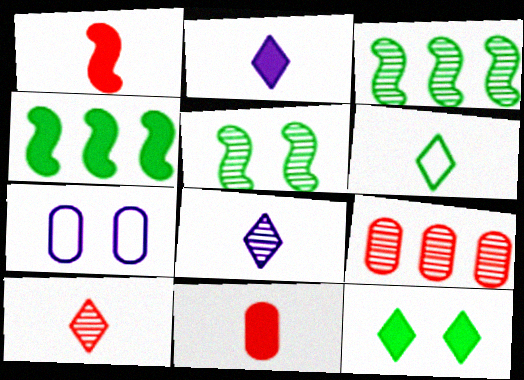[[2, 6, 10], 
[4, 7, 10], 
[5, 8, 9]]